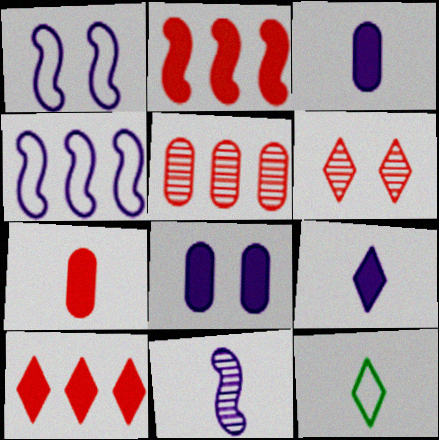[[7, 11, 12]]